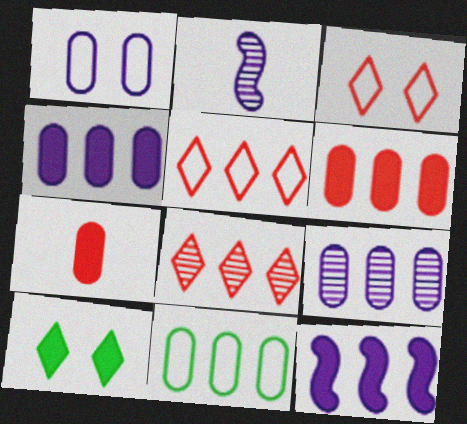[[6, 9, 11], 
[7, 10, 12], 
[8, 11, 12]]